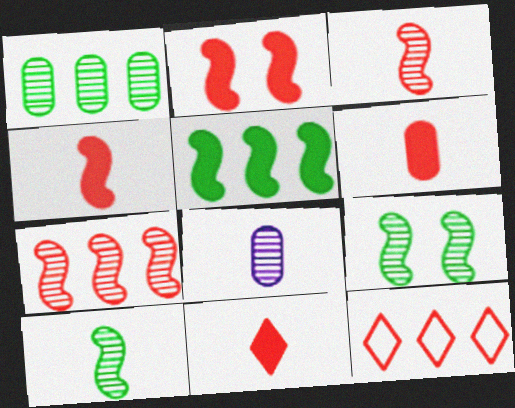[[4, 6, 11]]